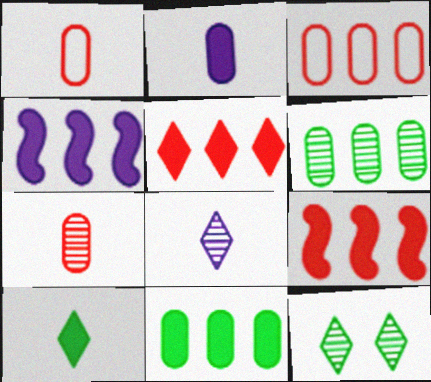[[1, 4, 12], 
[4, 5, 11]]